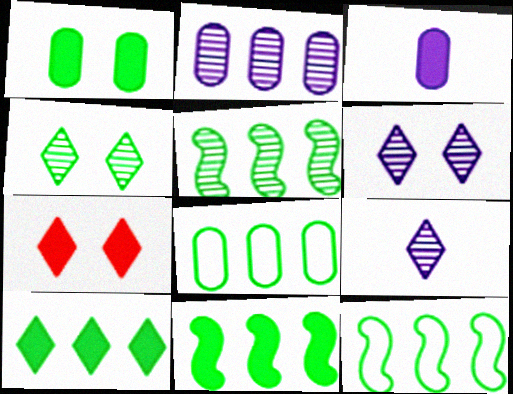[[3, 7, 11], 
[5, 8, 10], 
[5, 11, 12]]